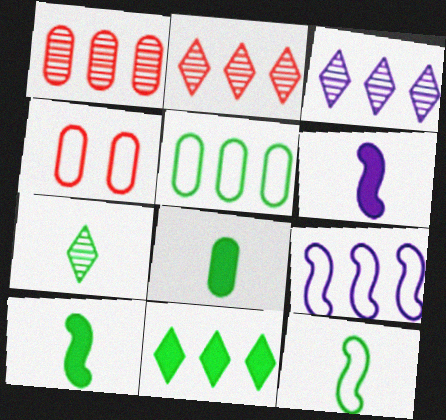[[1, 9, 11], 
[3, 4, 10], 
[7, 8, 12]]